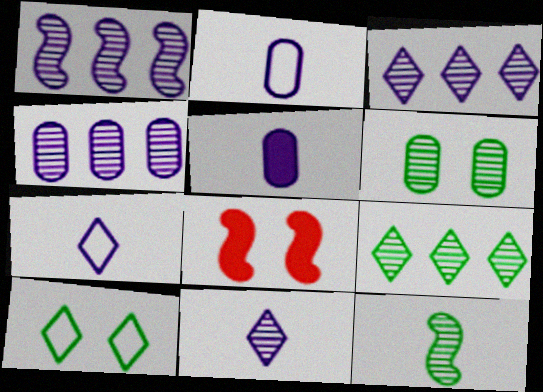[[1, 3, 4], 
[2, 8, 9], 
[6, 9, 12]]